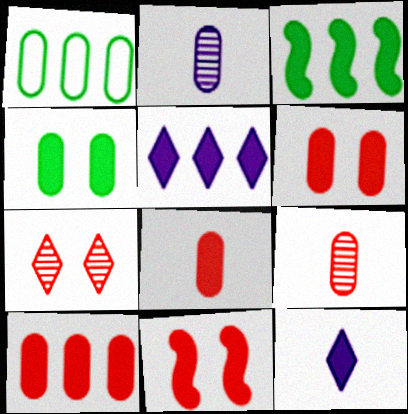[[1, 2, 6], 
[3, 5, 10], 
[3, 6, 12], 
[6, 8, 10]]